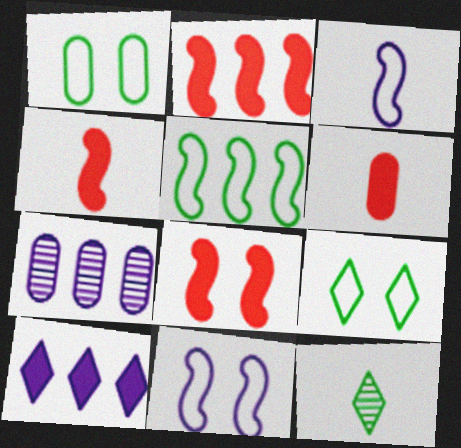[[1, 6, 7], 
[2, 4, 8], 
[3, 6, 12], 
[4, 7, 9]]